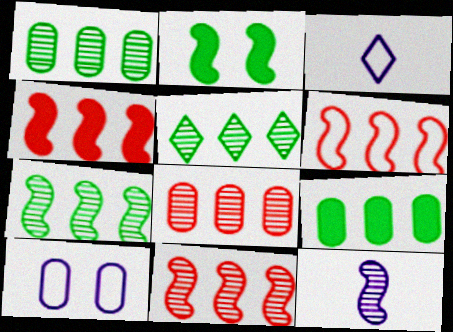[[1, 5, 7], 
[2, 3, 8], 
[2, 6, 12], 
[4, 6, 11]]